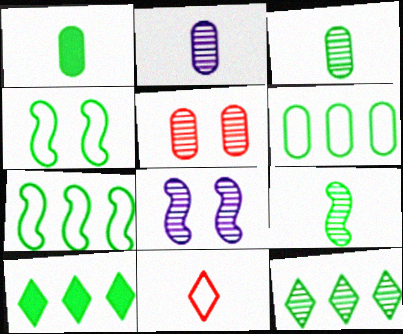[[1, 4, 12], 
[3, 4, 10]]